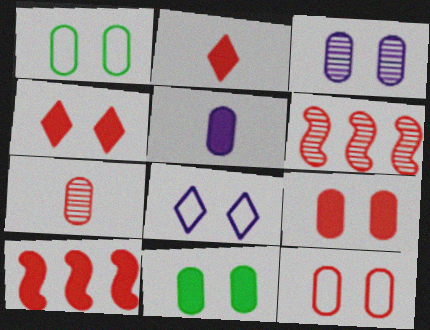[[1, 3, 9], 
[2, 6, 12], 
[2, 9, 10], 
[3, 11, 12]]